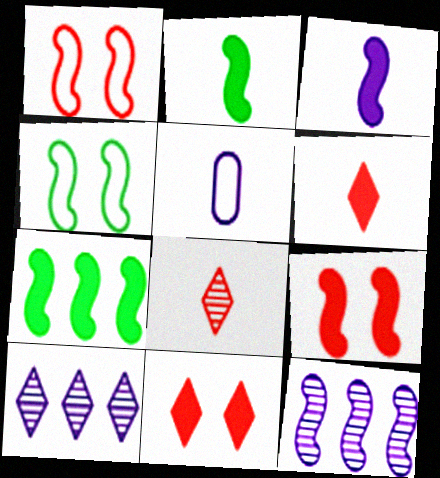[[1, 2, 12], 
[2, 5, 8], 
[3, 7, 9]]